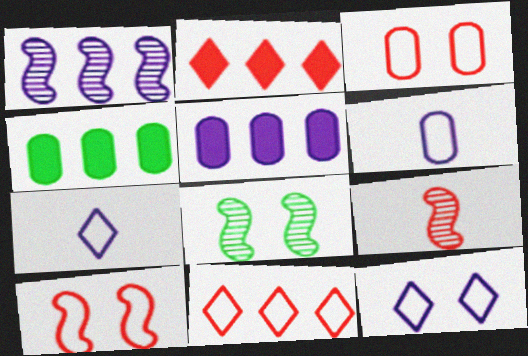[[1, 4, 11], 
[1, 8, 9], 
[2, 3, 9], 
[2, 6, 8], 
[4, 9, 12]]